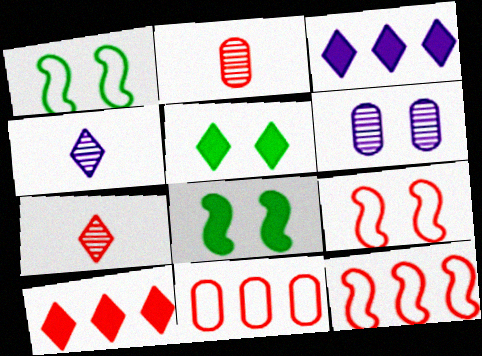[[1, 2, 3], 
[2, 9, 10], 
[4, 8, 11], 
[5, 6, 9]]